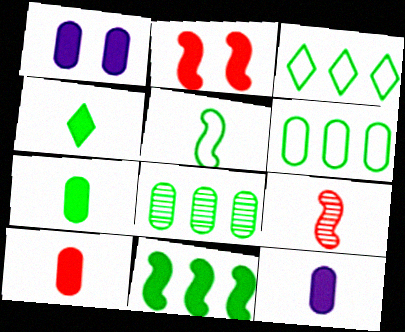[[1, 3, 9], 
[3, 8, 11], 
[7, 10, 12]]